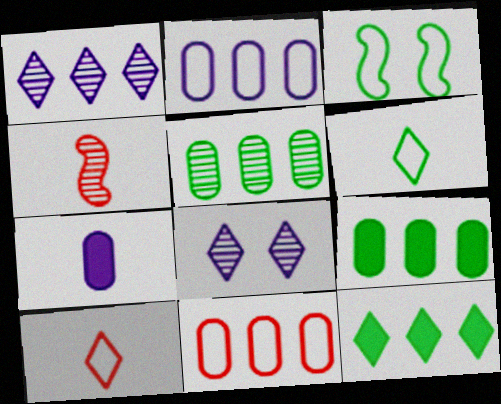[[2, 3, 10], 
[4, 5, 8], 
[4, 6, 7], 
[8, 10, 12]]